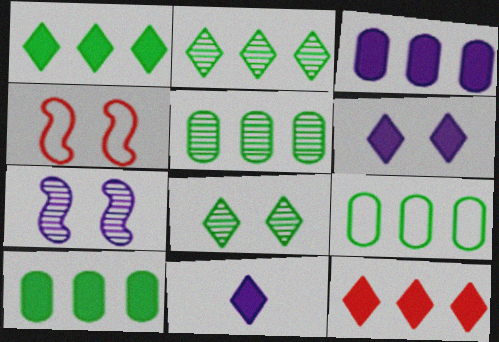[[4, 5, 11], 
[5, 9, 10]]